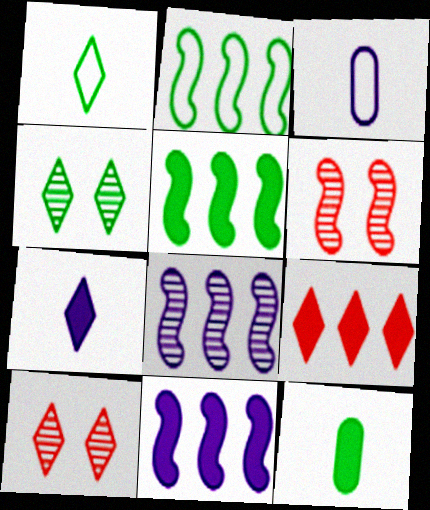[[2, 4, 12], 
[3, 5, 10]]